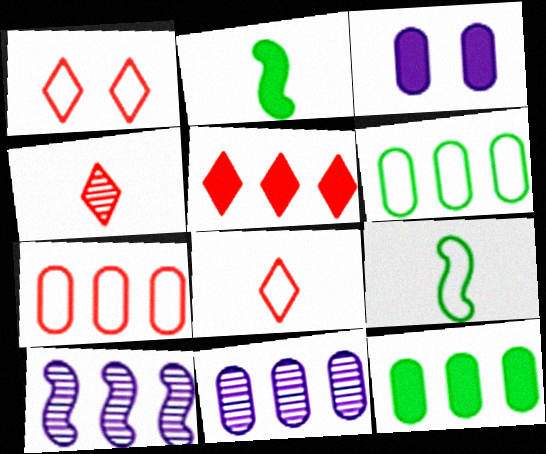[[1, 2, 11], 
[1, 4, 5], 
[2, 3, 5], 
[5, 6, 10], 
[7, 11, 12]]